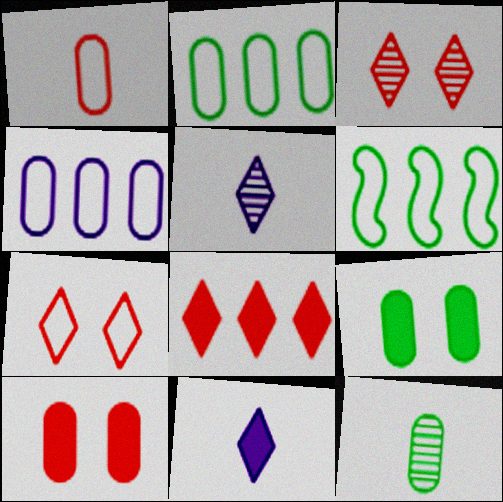[[2, 9, 12], 
[4, 10, 12], 
[5, 6, 10]]